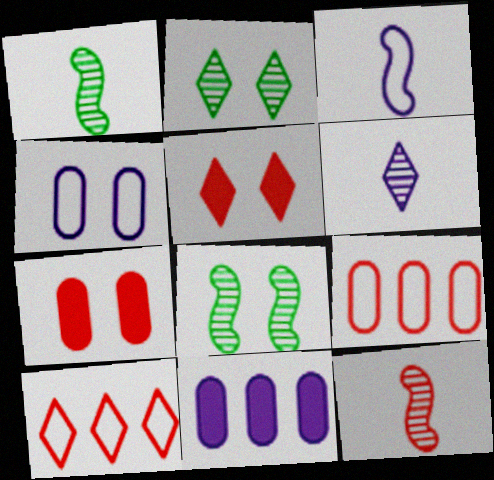[[4, 5, 8], 
[5, 9, 12], 
[7, 10, 12]]